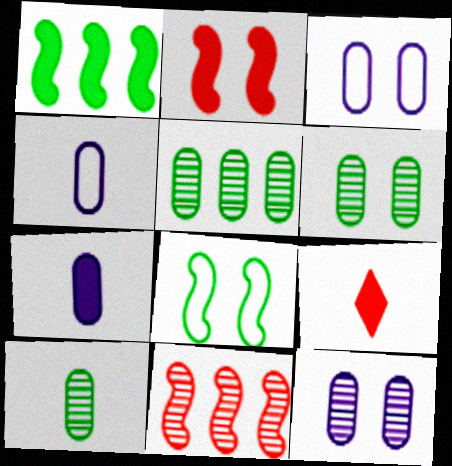[[5, 6, 10]]